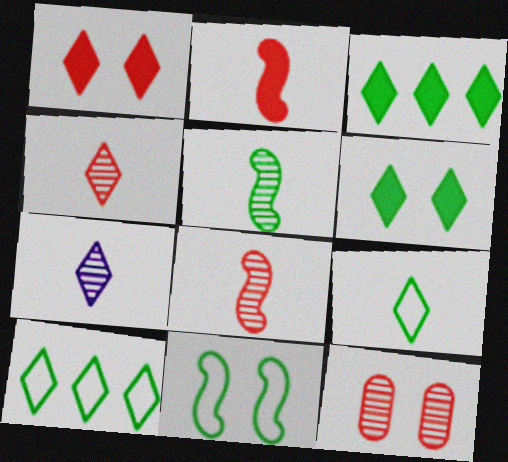[[1, 7, 10]]